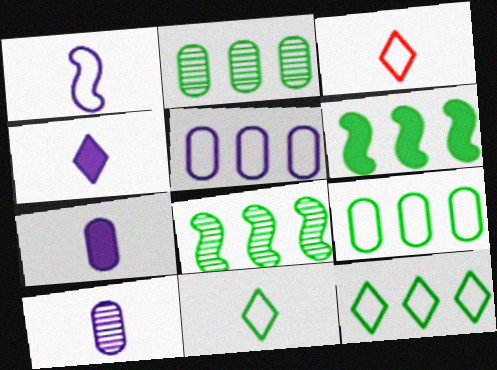[[1, 4, 10], 
[2, 6, 12]]